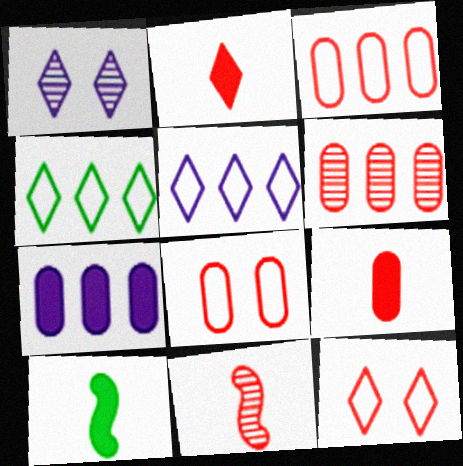[[1, 2, 4], 
[1, 3, 10], 
[6, 8, 9]]